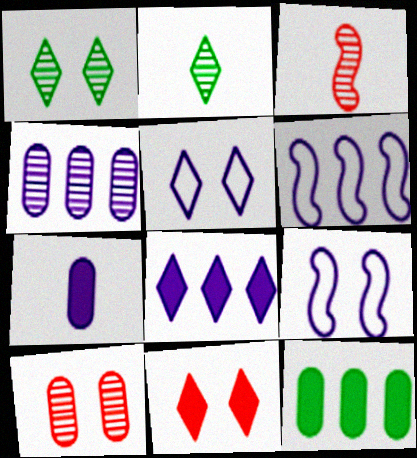[[1, 3, 4], 
[1, 5, 11], 
[3, 5, 12], 
[4, 6, 8]]